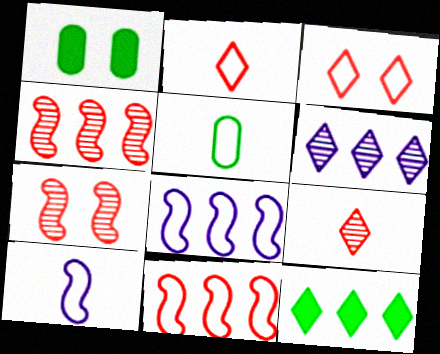[[1, 8, 9], 
[2, 5, 10], 
[3, 5, 8]]